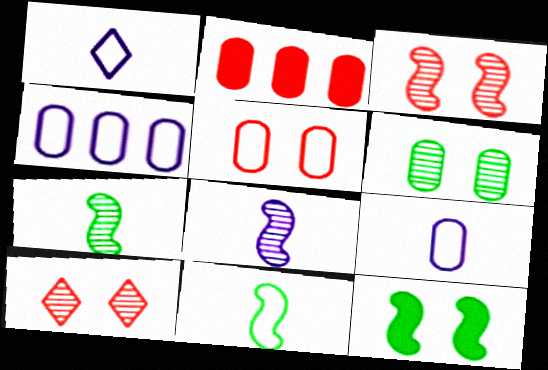[[2, 6, 9]]